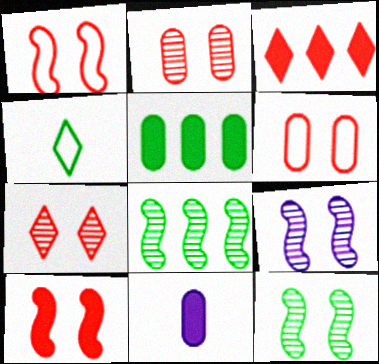[[4, 5, 12], 
[6, 7, 10]]